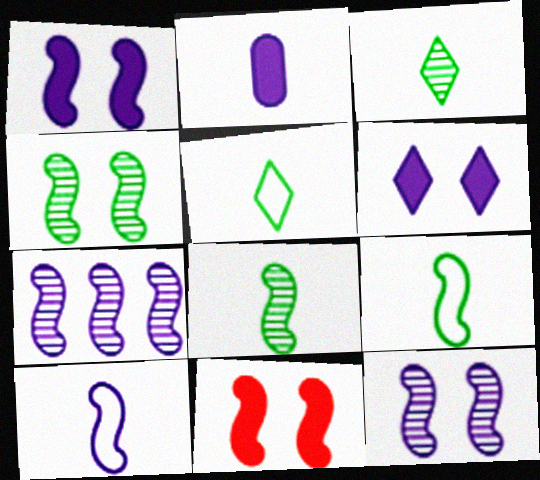[[1, 7, 10], 
[7, 9, 11]]